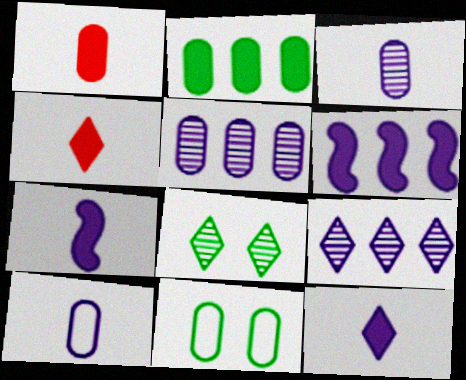[[1, 5, 11]]